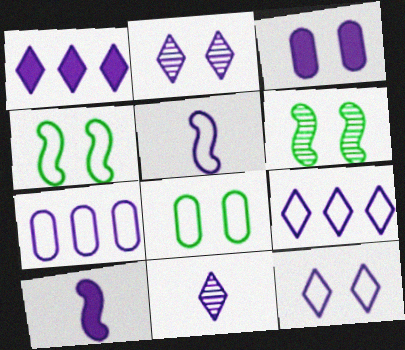[[1, 3, 10], 
[1, 11, 12], 
[2, 7, 10], 
[5, 7, 12]]